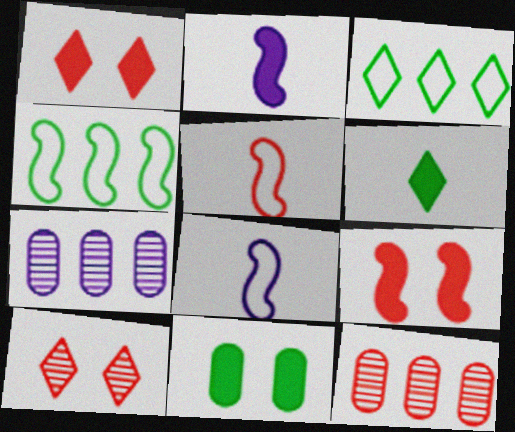[[1, 5, 12]]